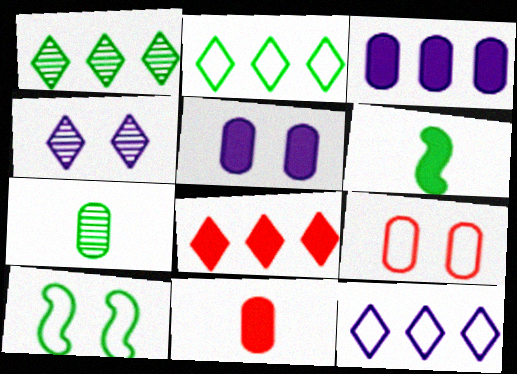[[1, 8, 12], 
[3, 7, 9], 
[5, 6, 8]]